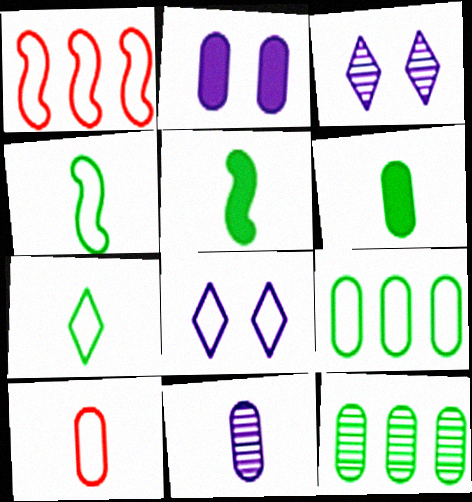[[1, 3, 6], 
[2, 10, 12], 
[6, 10, 11]]